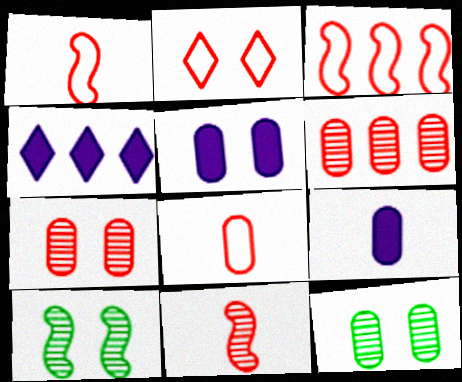[[1, 4, 12], 
[2, 3, 8], 
[2, 5, 10], 
[4, 8, 10]]